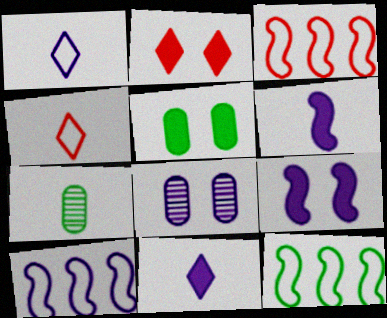[[2, 5, 9], 
[2, 7, 10], 
[3, 10, 12], 
[4, 6, 7], 
[8, 10, 11]]